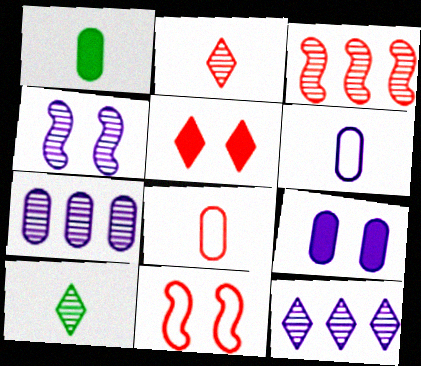[[1, 11, 12], 
[3, 5, 8], 
[6, 7, 9]]